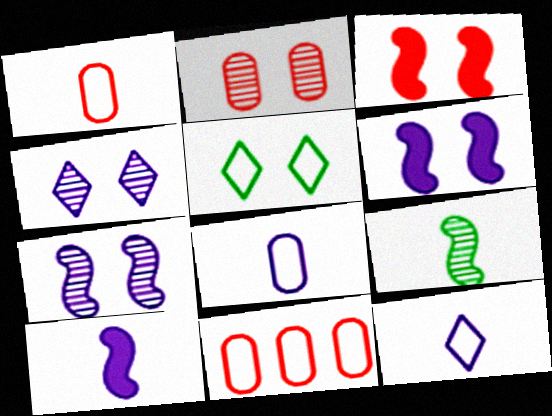[[2, 5, 6]]